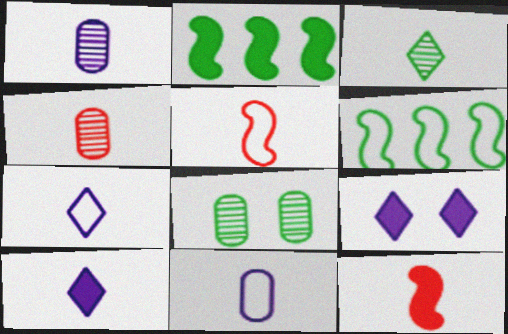[[3, 11, 12], 
[4, 6, 9]]